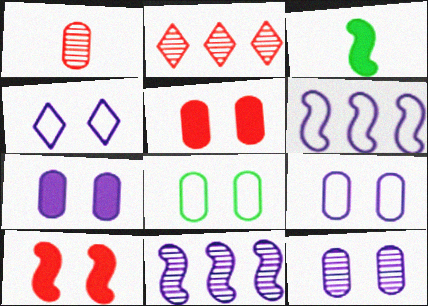[[2, 3, 9], 
[5, 8, 12], 
[7, 9, 12]]